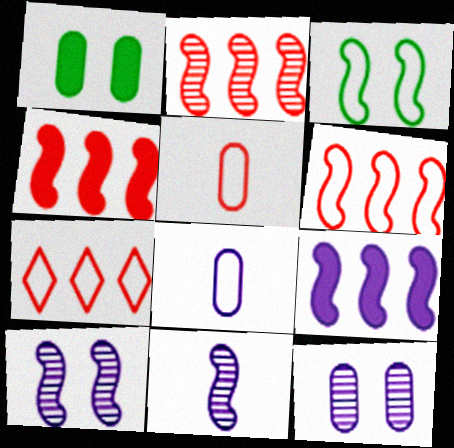[[1, 7, 11], 
[2, 4, 6], 
[3, 4, 11], 
[3, 7, 8]]